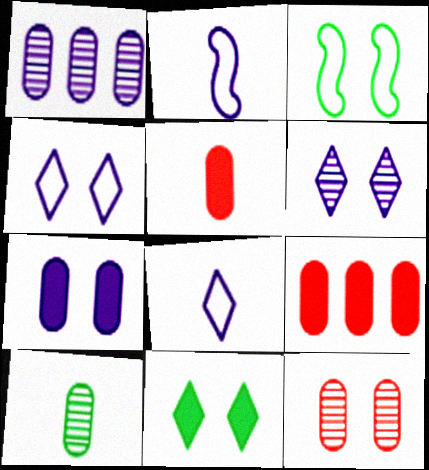[[1, 10, 12]]